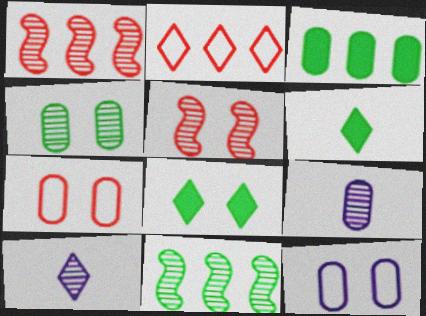[[1, 4, 10], 
[1, 6, 12], 
[2, 8, 10], 
[3, 7, 9], 
[5, 8, 12]]